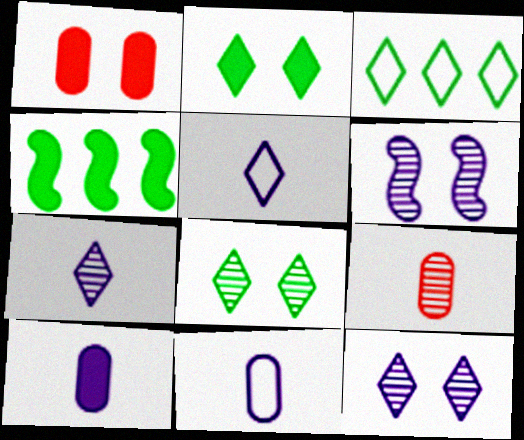[]